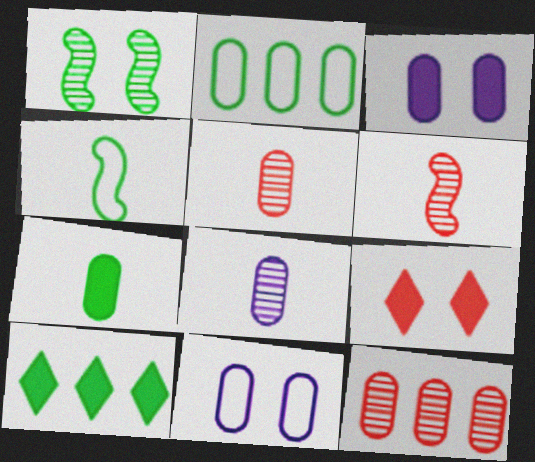[[1, 9, 11], 
[2, 3, 5], 
[6, 10, 11], 
[7, 11, 12]]